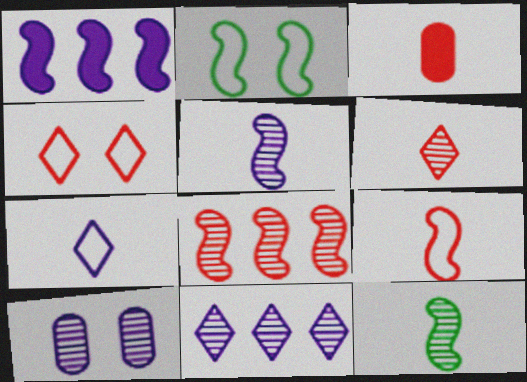[[1, 7, 10], 
[2, 3, 11], 
[3, 4, 8], 
[3, 6, 9], 
[3, 7, 12], 
[5, 10, 11]]